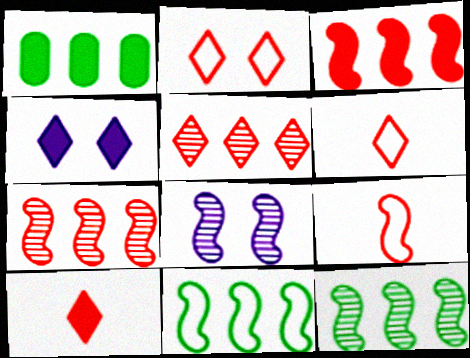[[1, 6, 8], 
[2, 5, 10]]